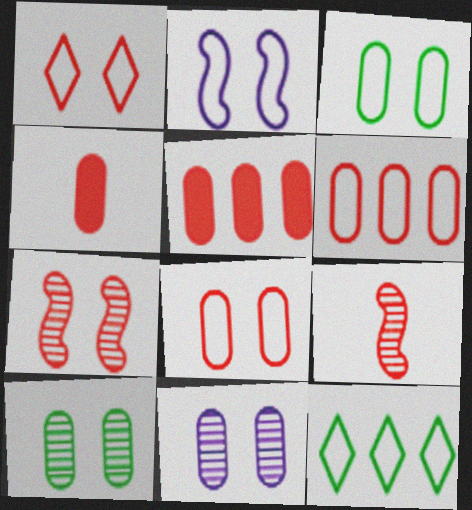[[1, 2, 3], 
[1, 5, 9]]